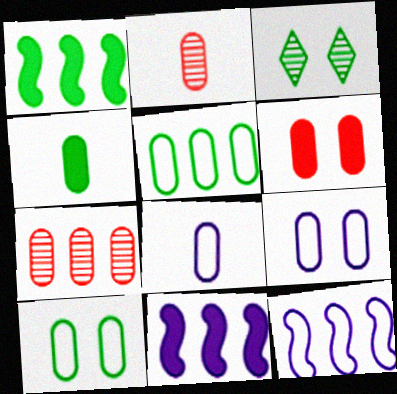[[2, 4, 8], 
[4, 7, 9]]